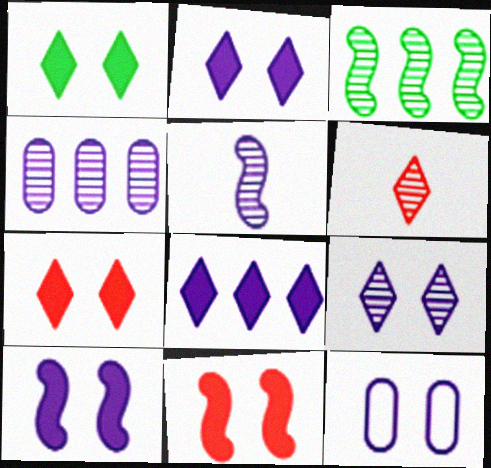[[1, 2, 7], 
[4, 5, 9], 
[5, 8, 12], 
[9, 10, 12]]